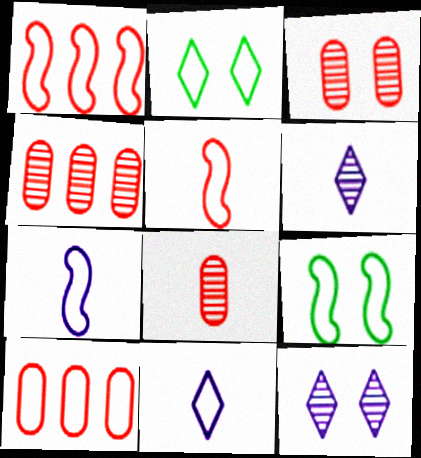[[1, 7, 9], 
[2, 7, 10], 
[3, 4, 8], 
[9, 10, 11]]